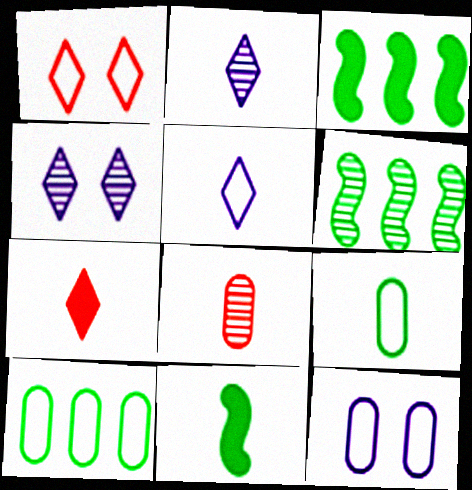[[4, 6, 8], 
[5, 8, 11], 
[6, 7, 12]]